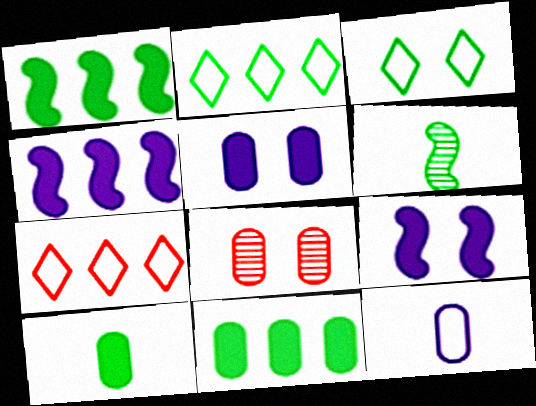[[3, 6, 11], 
[3, 8, 9], 
[5, 6, 7], 
[8, 11, 12]]